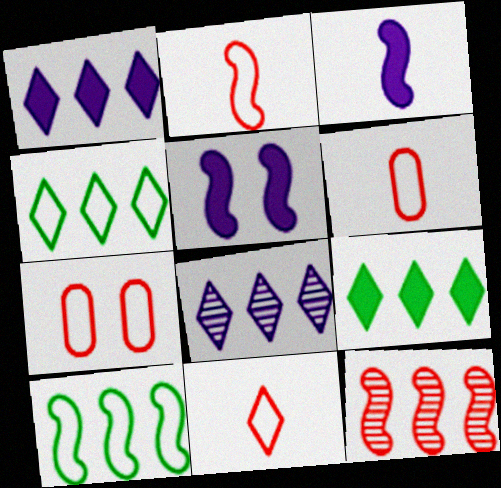[[2, 6, 11]]